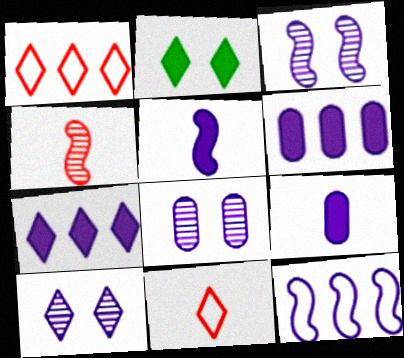[[3, 5, 12], 
[3, 8, 10], 
[9, 10, 12]]